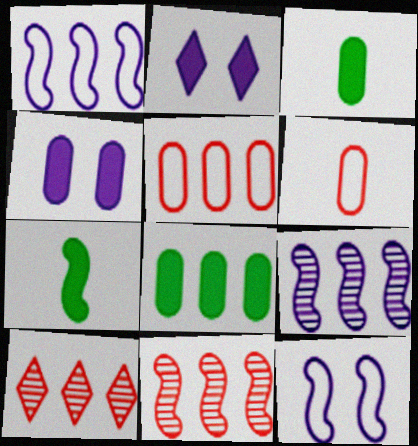[[1, 8, 10], 
[3, 10, 12], 
[7, 11, 12]]